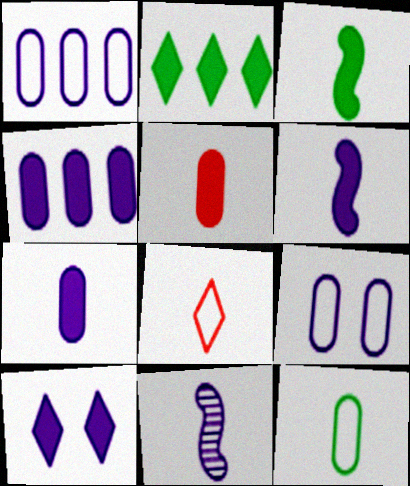[[1, 10, 11], 
[4, 6, 10]]